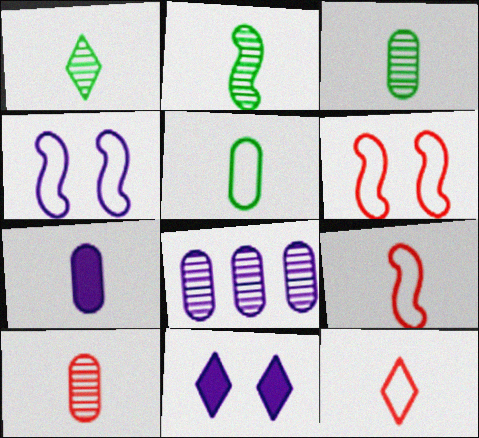[[1, 2, 3], 
[1, 7, 9], 
[2, 7, 12], 
[5, 7, 10]]